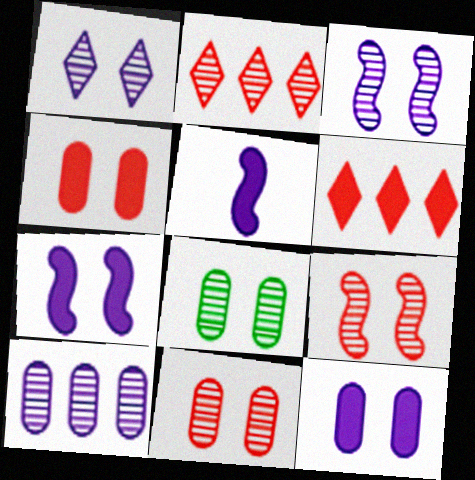[[1, 8, 9]]